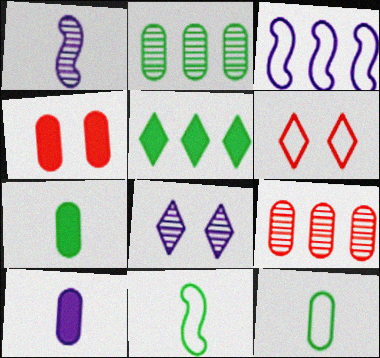[[3, 5, 9], 
[3, 6, 12], 
[3, 8, 10]]